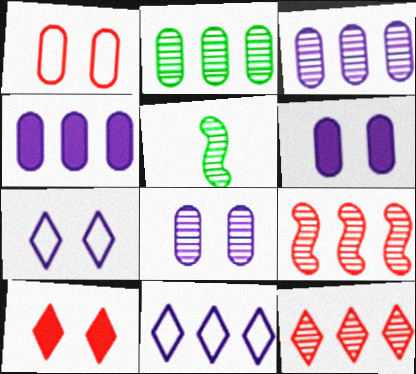[[5, 8, 12]]